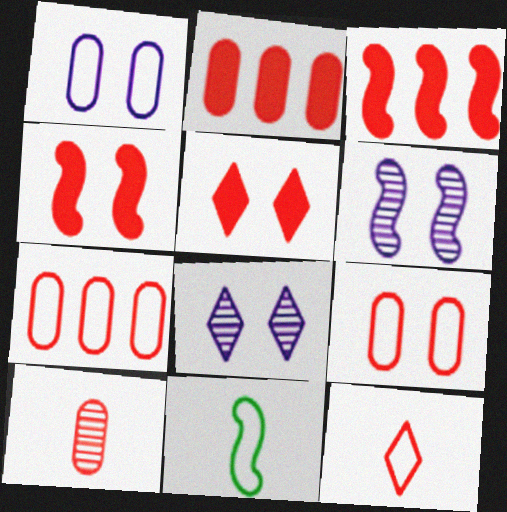[[2, 8, 11], 
[2, 9, 10], 
[3, 6, 11]]